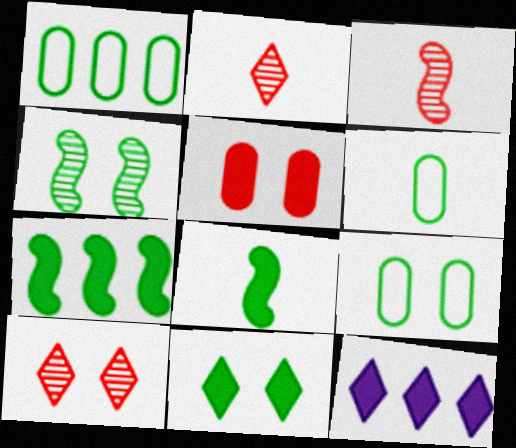[[1, 6, 9], 
[3, 9, 12], 
[4, 9, 11], 
[5, 8, 12]]